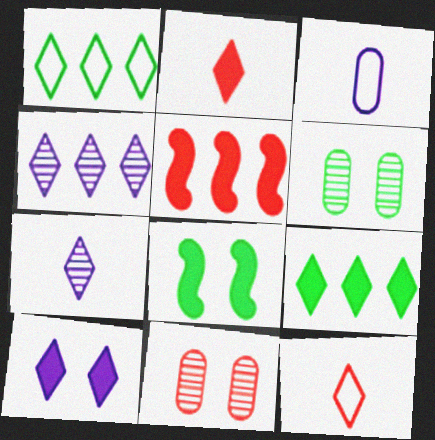[[2, 9, 10], 
[5, 11, 12]]